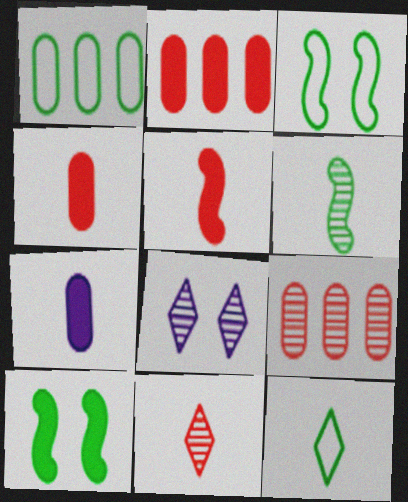[[1, 3, 12], 
[1, 5, 8], 
[6, 8, 9]]